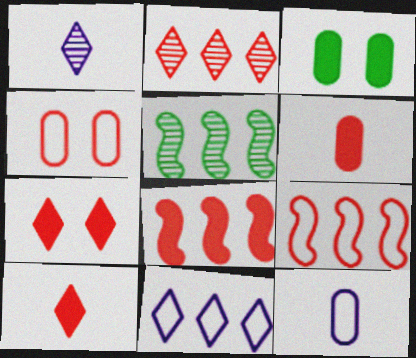[[1, 3, 9], 
[5, 7, 12], 
[6, 7, 8]]